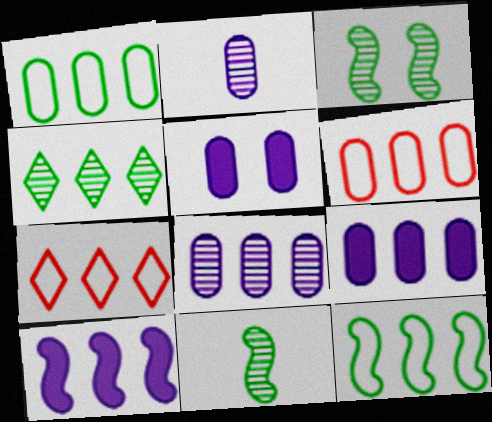[[4, 6, 10], 
[5, 7, 11]]